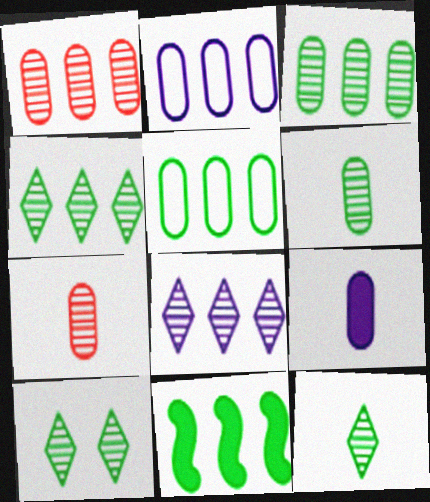[[4, 5, 11], 
[4, 10, 12]]